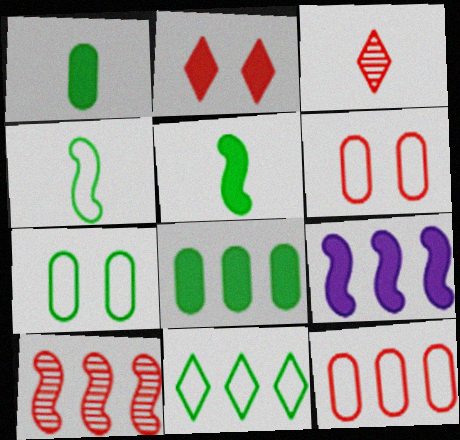[[1, 2, 9], 
[3, 7, 9], 
[4, 7, 11]]